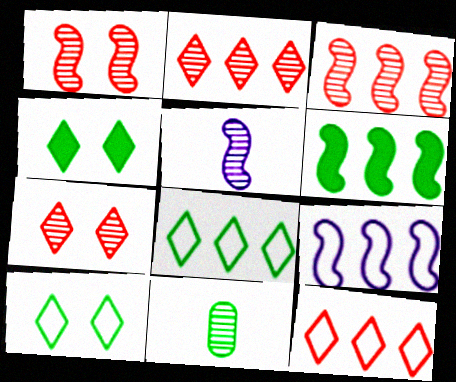[[3, 6, 9], 
[6, 10, 11]]